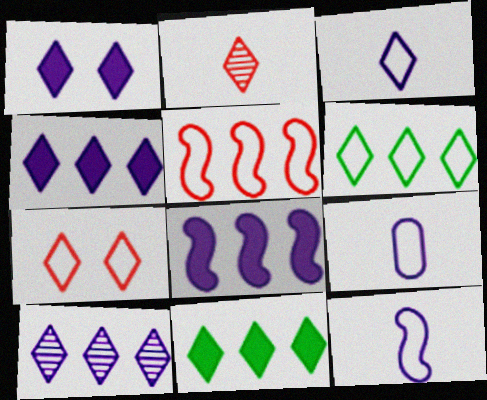[[1, 2, 6], 
[1, 3, 10], 
[3, 6, 7], 
[3, 9, 12]]